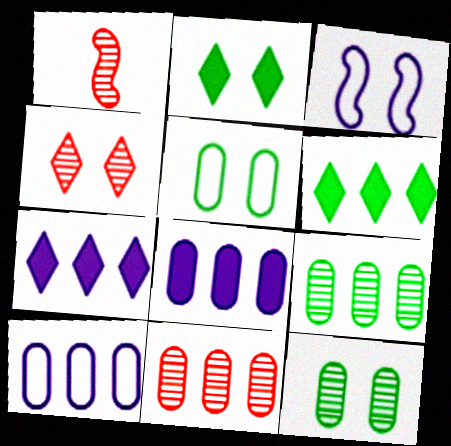[[1, 2, 10], 
[1, 4, 11], 
[1, 5, 7]]